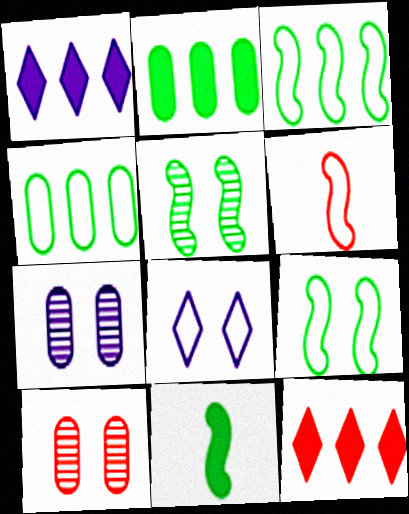[[3, 5, 11], 
[4, 6, 8], 
[6, 10, 12]]